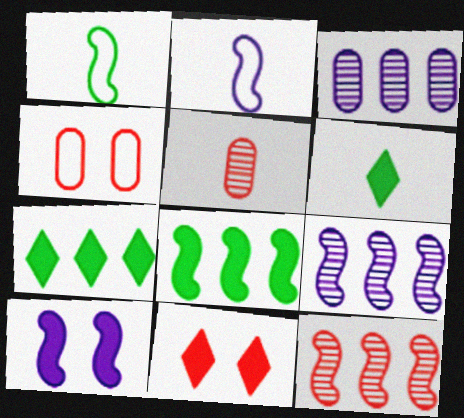[[1, 3, 11], 
[1, 10, 12], 
[2, 5, 6], 
[2, 9, 10], 
[4, 6, 9]]